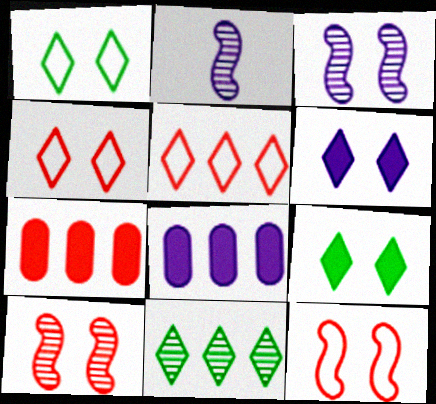[[1, 2, 7]]